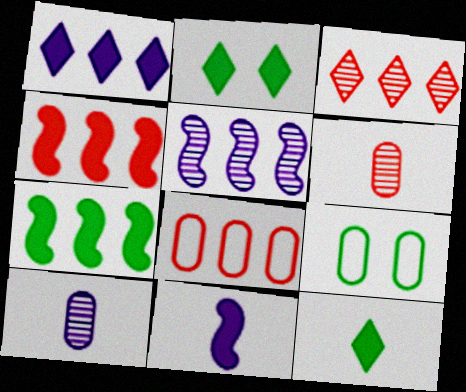[[3, 4, 8], 
[3, 9, 11]]